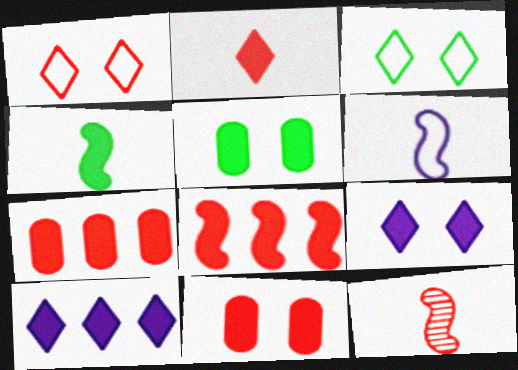[[1, 7, 12], 
[2, 8, 11], 
[4, 6, 12], 
[4, 7, 9], 
[4, 10, 11]]